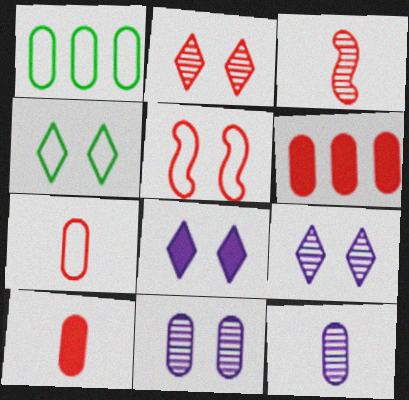[[1, 3, 8], 
[1, 10, 11], 
[2, 4, 8]]